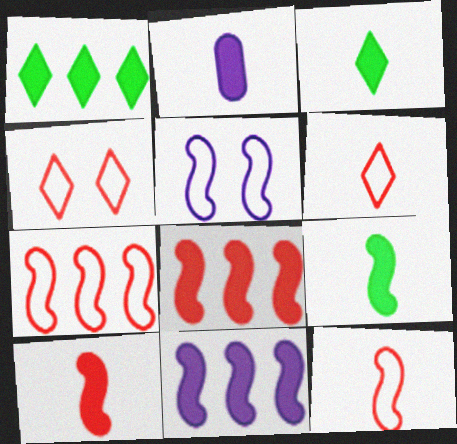[[2, 3, 10]]